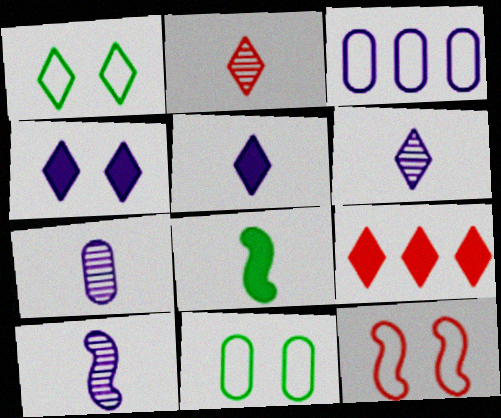[[1, 6, 9], 
[3, 4, 10], 
[6, 7, 10], 
[9, 10, 11]]